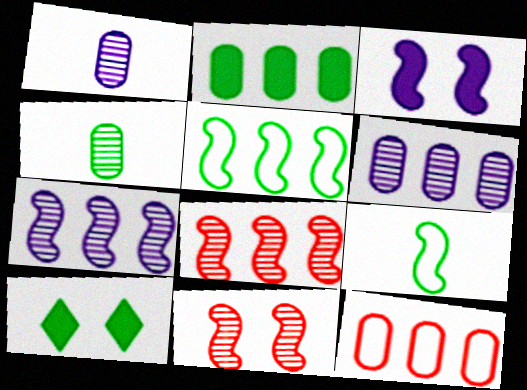[[2, 6, 12], 
[3, 8, 9], 
[4, 5, 10]]